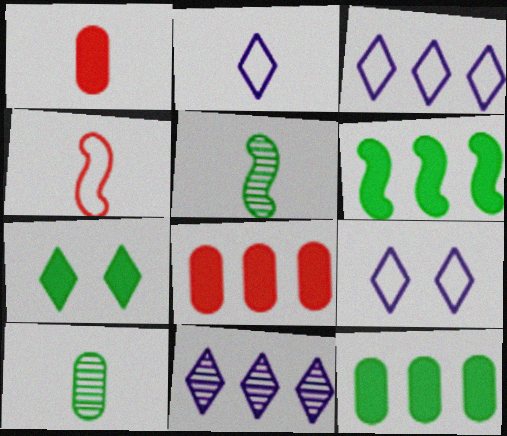[[1, 2, 5], 
[2, 3, 9], 
[5, 8, 9]]